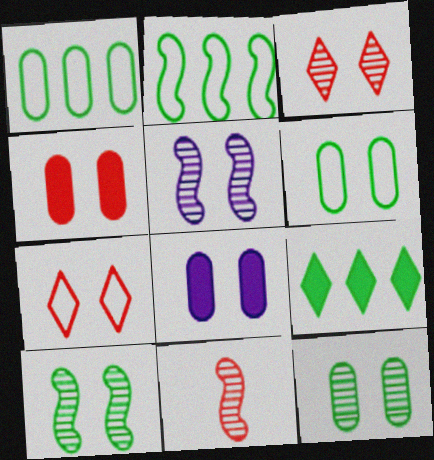[[3, 5, 12], 
[7, 8, 10]]